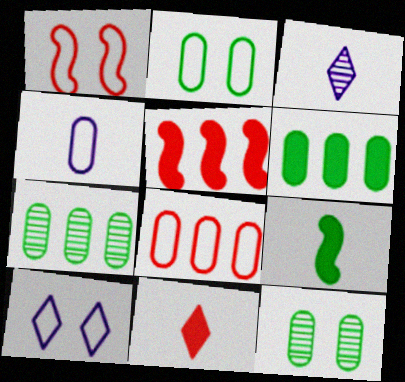[[1, 2, 10], 
[1, 3, 6], 
[2, 3, 5], 
[2, 4, 8]]